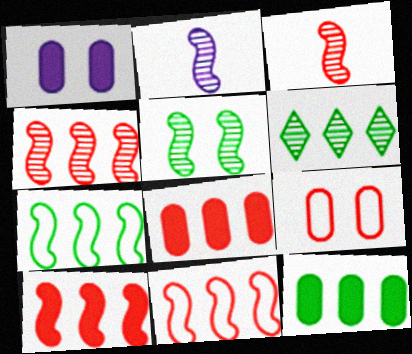[[2, 4, 5], 
[4, 10, 11], 
[6, 7, 12]]